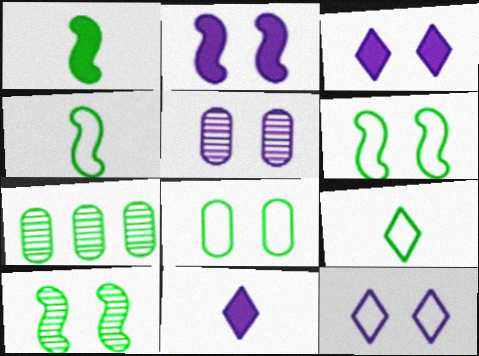[[2, 5, 12]]